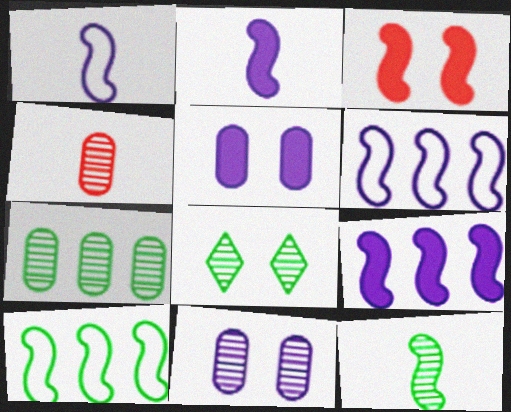[[3, 6, 12], 
[4, 7, 11], 
[7, 8, 12]]